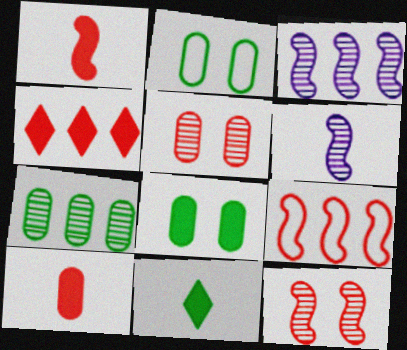[[1, 9, 12], 
[2, 4, 6]]